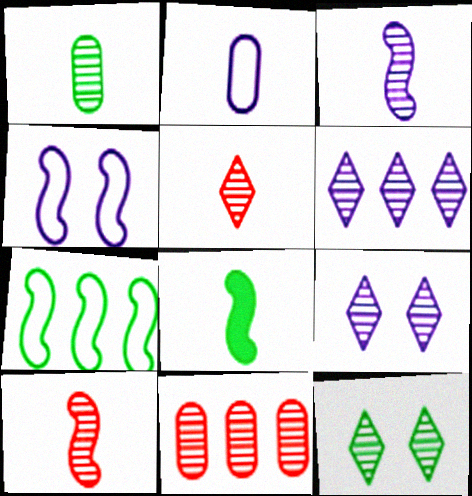[[1, 3, 5], 
[2, 5, 8], 
[3, 11, 12], 
[5, 6, 12]]